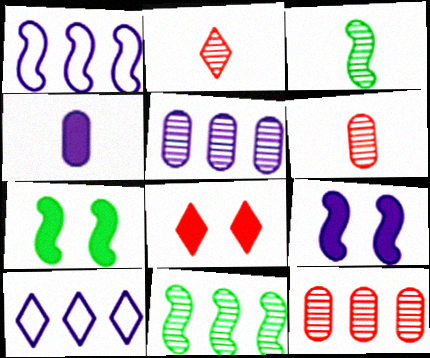[[6, 7, 10]]